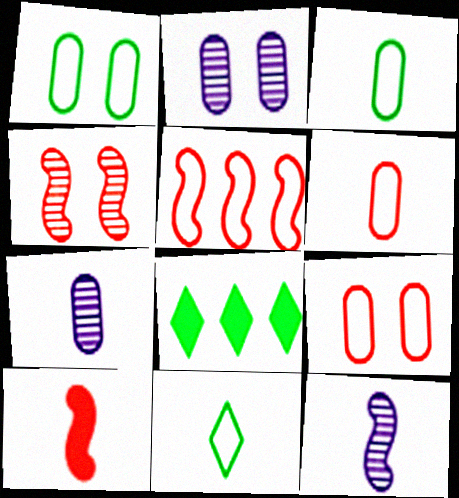[[4, 5, 10], 
[7, 10, 11], 
[8, 9, 12]]